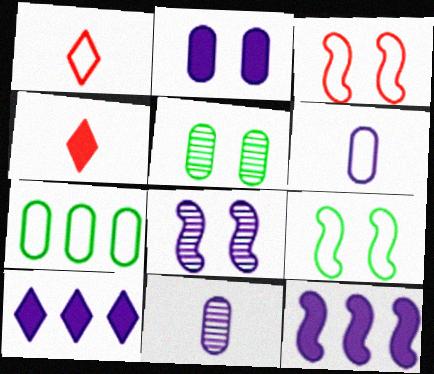[[1, 5, 12], 
[4, 7, 8], 
[6, 8, 10]]